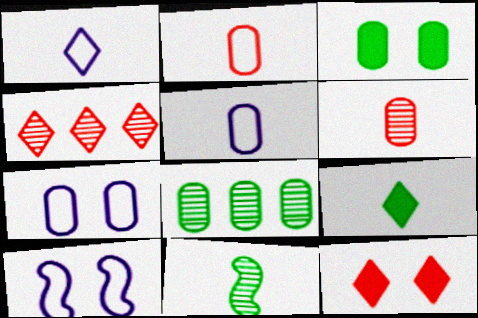[]